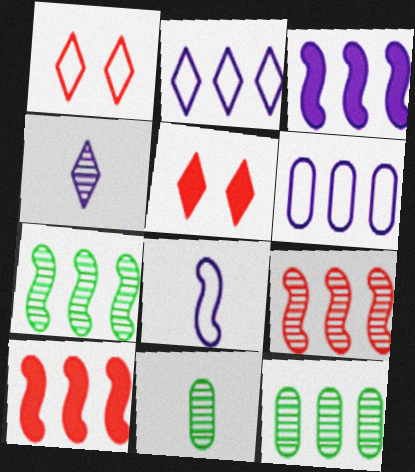[[1, 3, 11], 
[2, 10, 12], 
[5, 8, 12]]